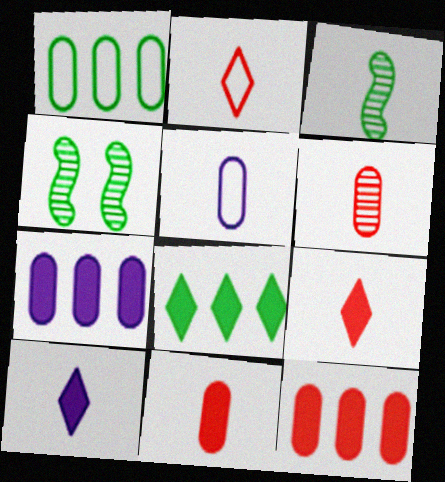[[2, 4, 7], 
[3, 5, 9]]